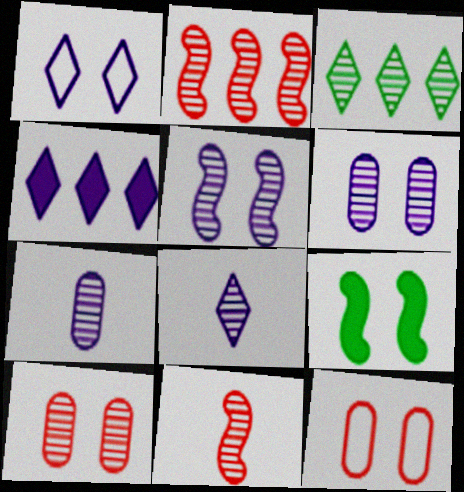[[1, 4, 8], 
[1, 9, 10], 
[3, 6, 11]]